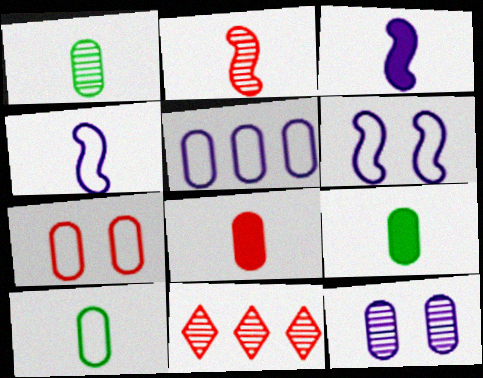[[1, 9, 10], 
[5, 7, 10], 
[6, 9, 11]]